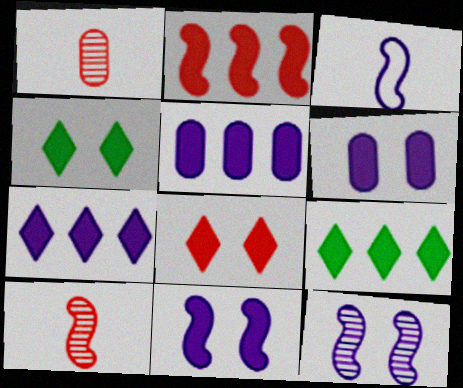[[2, 5, 9]]